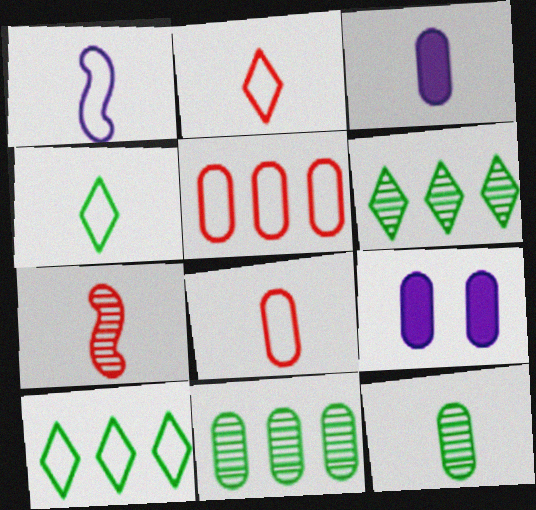[[1, 4, 8], 
[3, 4, 7], 
[3, 8, 12], 
[5, 9, 12], 
[7, 9, 10], 
[8, 9, 11]]